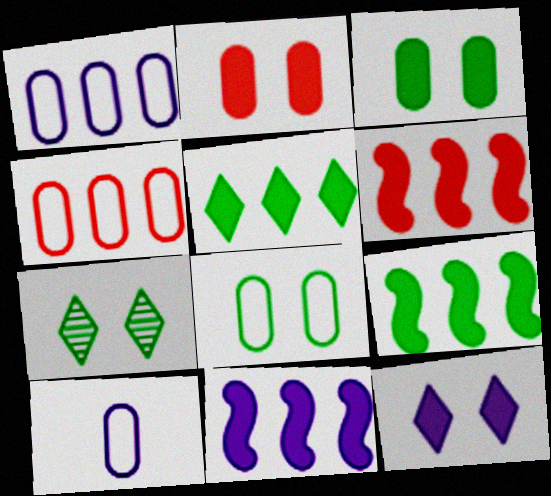[[4, 8, 10], 
[6, 7, 10], 
[6, 9, 11]]